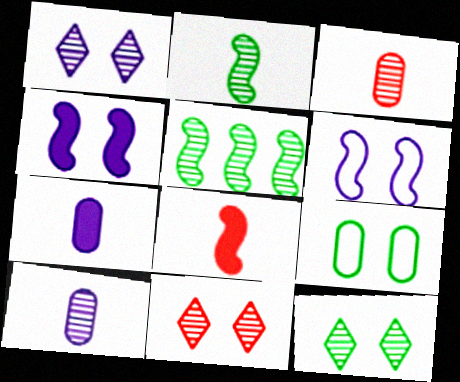[[1, 3, 5], 
[1, 11, 12], 
[4, 9, 11], 
[5, 6, 8], 
[5, 10, 11]]